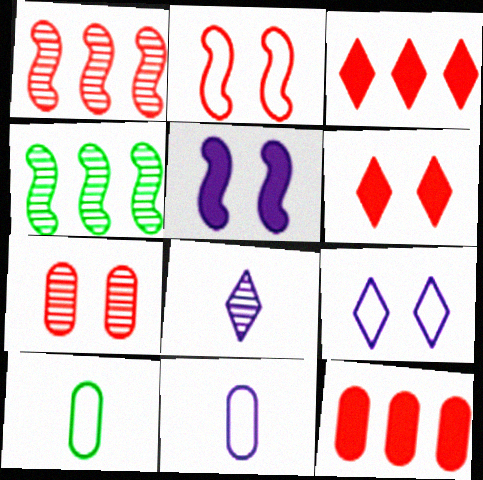[[2, 6, 7], 
[4, 6, 11], 
[4, 7, 8]]